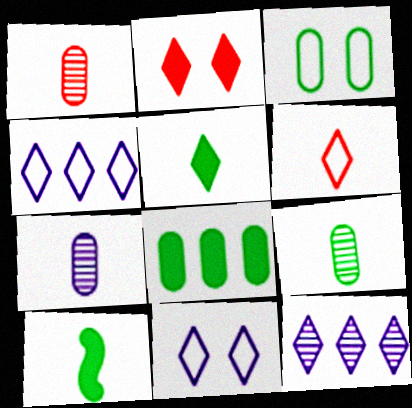[[1, 7, 9], 
[3, 8, 9], 
[6, 7, 10]]